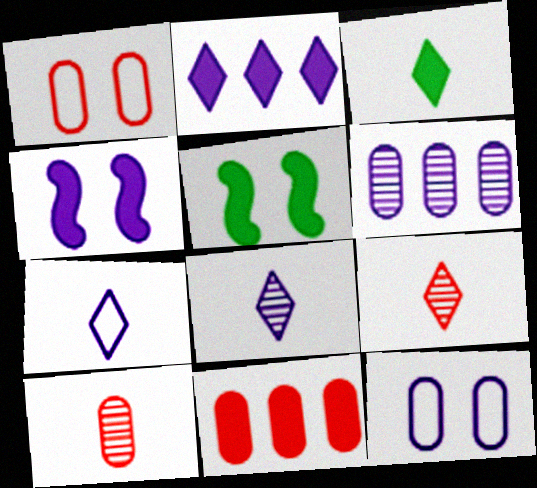[[1, 10, 11], 
[3, 4, 11], 
[3, 7, 9], 
[4, 6, 7]]